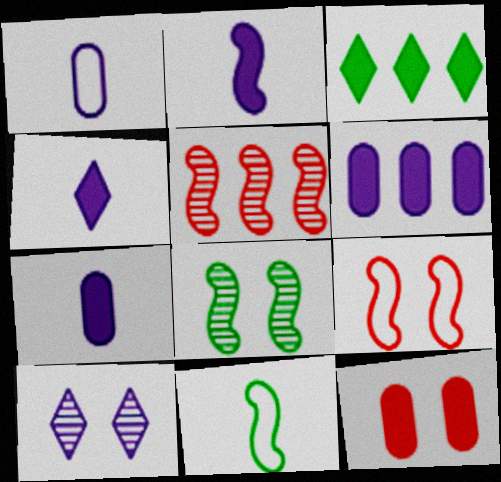[[2, 3, 12], 
[2, 4, 7]]